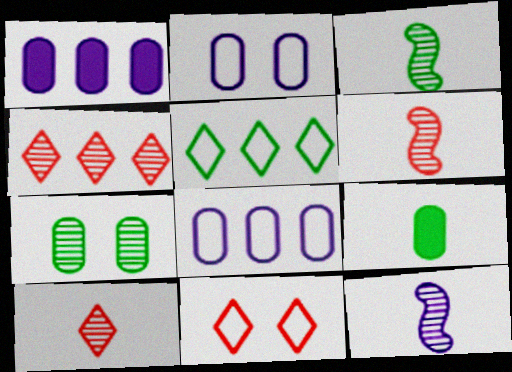[[1, 3, 11], 
[3, 6, 12], 
[4, 7, 12]]